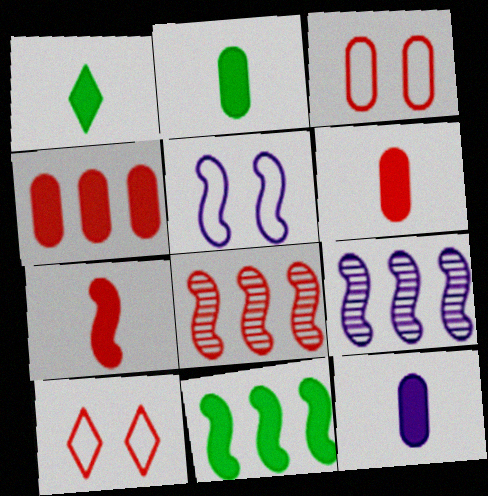[[1, 3, 9], 
[1, 7, 12], 
[2, 6, 12], 
[2, 9, 10], 
[6, 8, 10]]